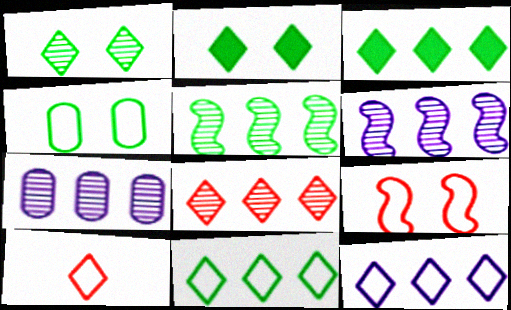[[3, 8, 12], 
[5, 7, 8]]